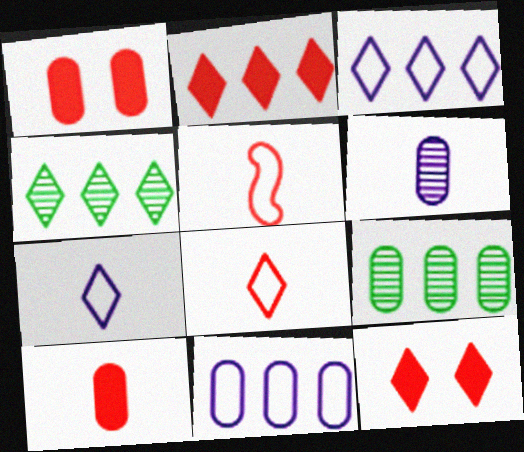[[2, 3, 4], 
[4, 7, 12]]